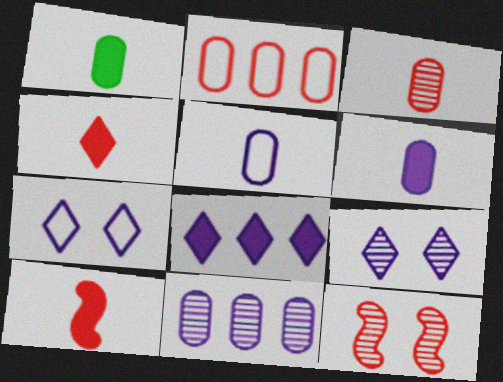[[1, 3, 5], 
[2, 4, 12]]